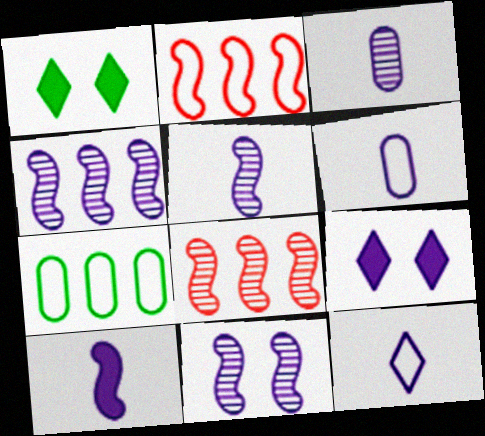[[1, 2, 3], 
[1, 6, 8], 
[3, 10, 12], 
[4, 5, 11], 
[4, 6, 9]]